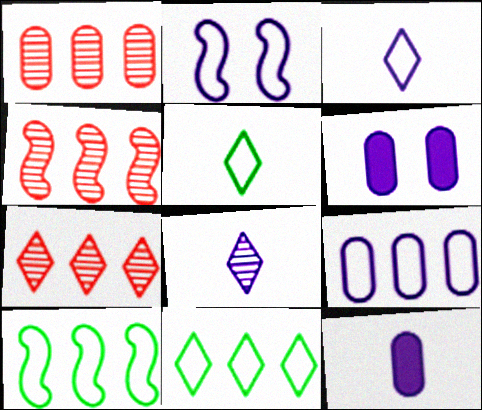[[1, 4, 7], 
[2, 3, 9], 
[4, 5, 6]]